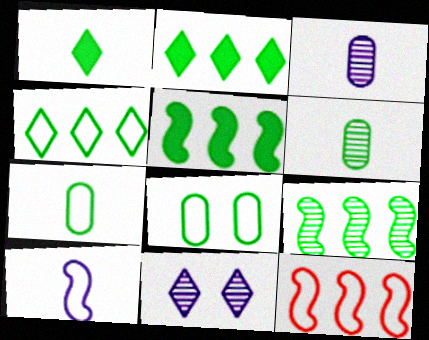[[1, 8, 9]]